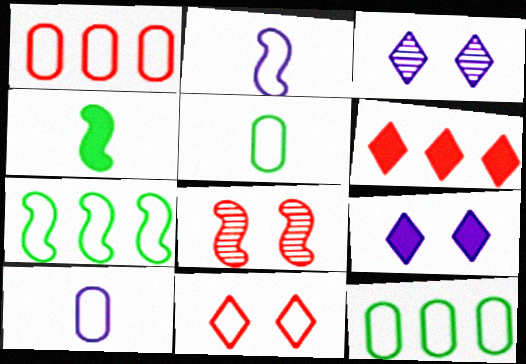[[1, 3, 4], 
[2, 11, 12], 
[7, 10, 11]]